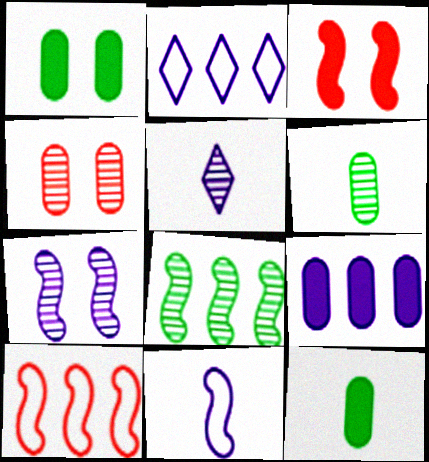[[1, 5, 10], 
[2, 3, 6], 
[3, 8, 11], 
[4, 5, 8]]